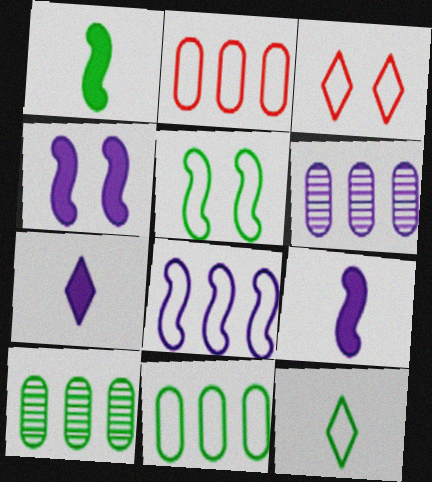[[1, 3, 6], 
[3, 9, 10], 
[5, 11, 12]]